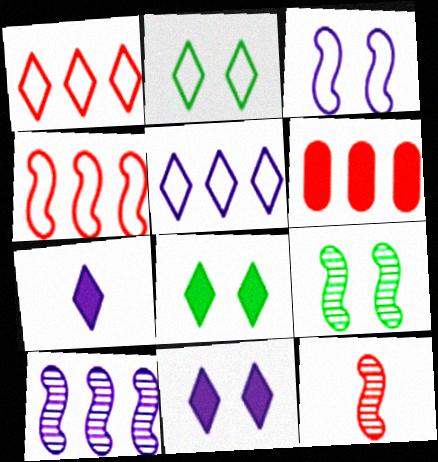[[9, 10, 12]]